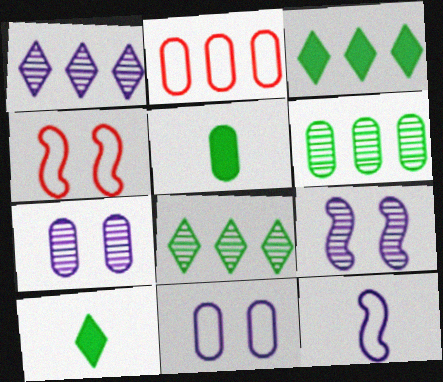[[1, 4, 5], 
[2, 5, 7], 
[2, 9, 10]]